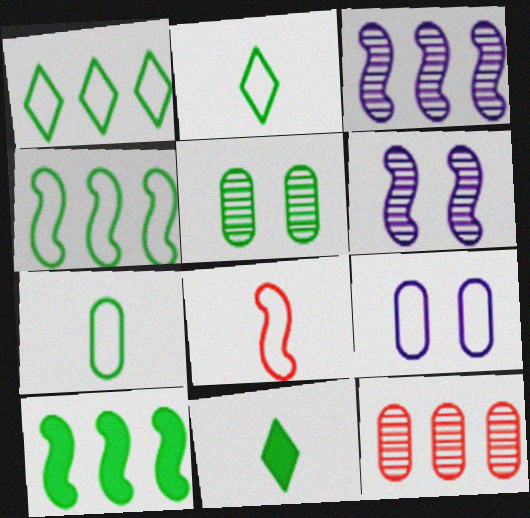[[1, 8, 9], 
[2, 5, 10], 
[4, 5, 11], 
[6, 8, 10]]